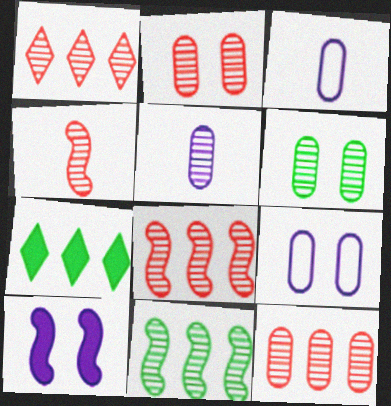[[1, 2, 4], 
[1, 8, 12], 
[4, 7, 9], 
[5, 6, 12]]